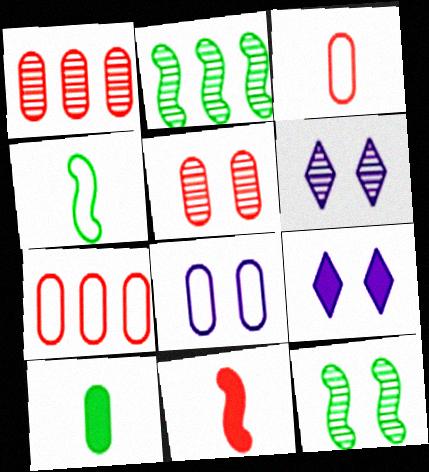[[1, 4, 9], 
[1, 8, 10], 
[2, 3, 9], 
[5, 6, 12]]